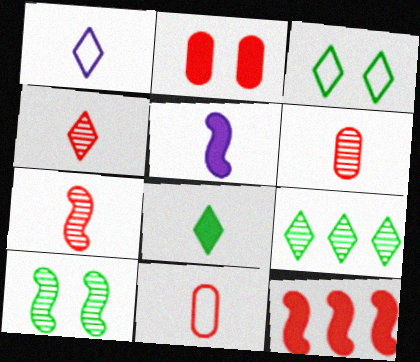[[1, 4, 8], 
[3, 8, 9], 
[4, 6, 7]]